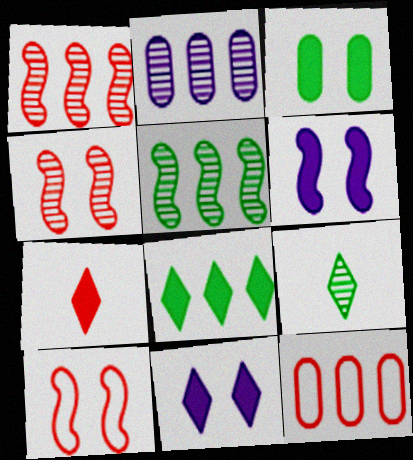[[2, 4, 9], 
[4, 7, 12], 
[6, 9, 12], 
[7, 8, 11]]